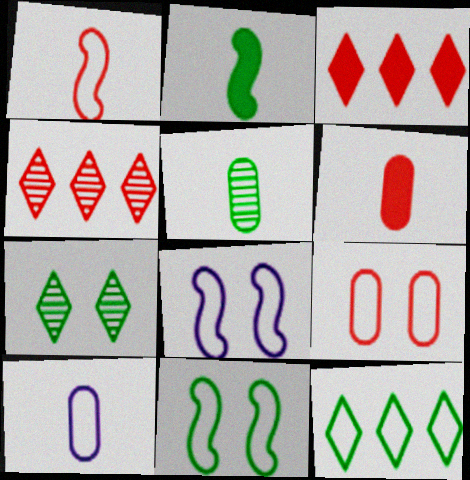[[3, 5, 8], 
[5, 6, 10]]